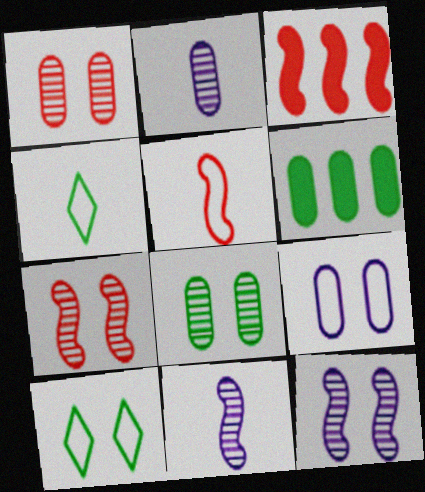[[2, 3, 10], 
[3, 5, 7]]